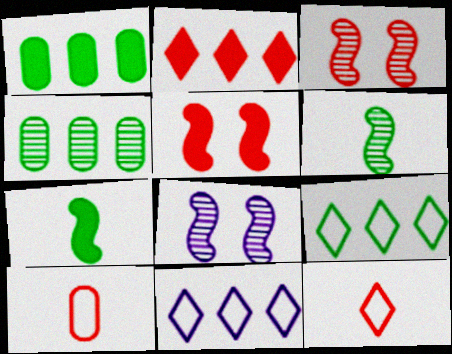[[1, 8, 12], 
[2, 3, 10]]